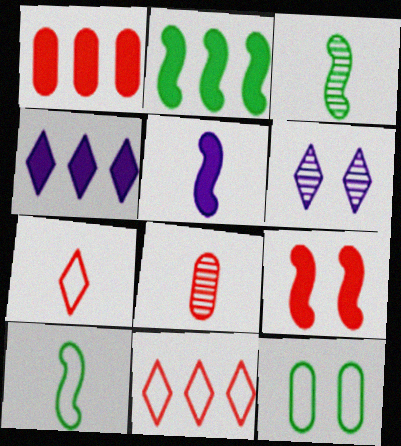[[1, 2, 4], 
[1, 6, 10], 
[2, 5, 9], 
[6, 9, 12], 
[8, 9, 11]]